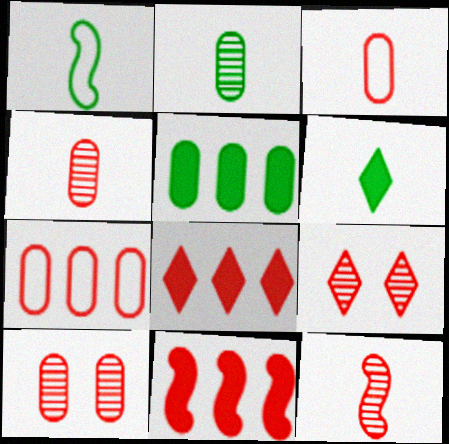[[1, 2, 6], 
[3, 9, 11]]